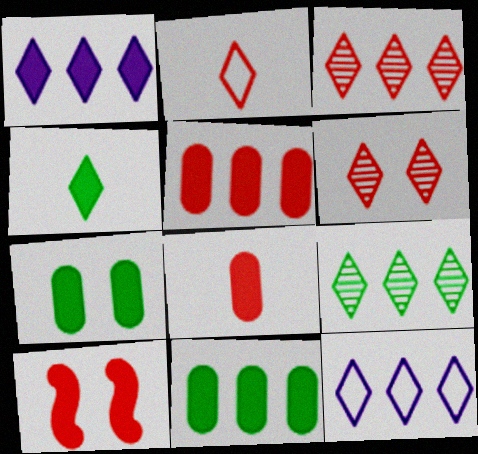[[4, 6, 12]]